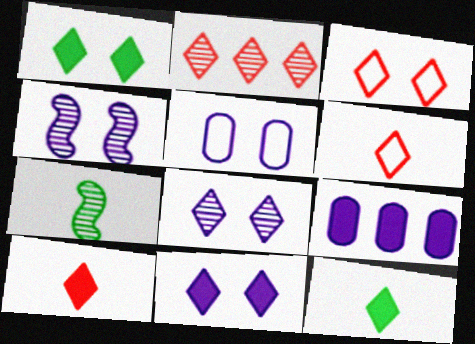[[1, 3, 8], 
[2, 3, 10], 
[3, 7, 9], 
[4, 5, 11]]